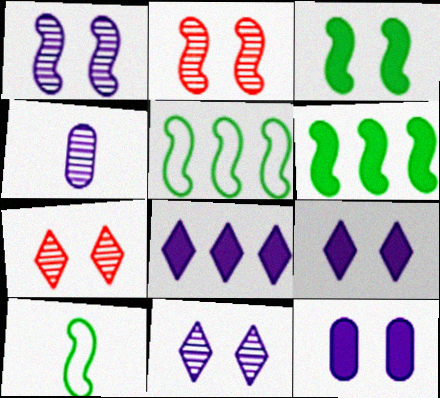[]